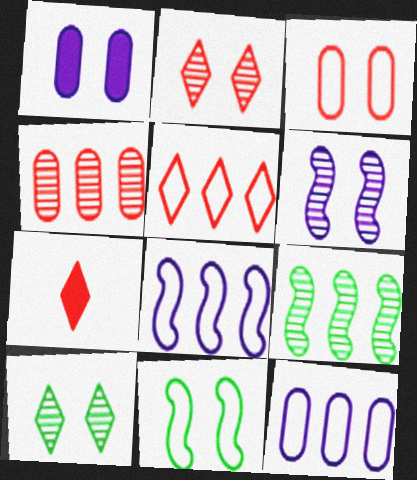[[1, 2, 11], 
[2, 5, 7]]